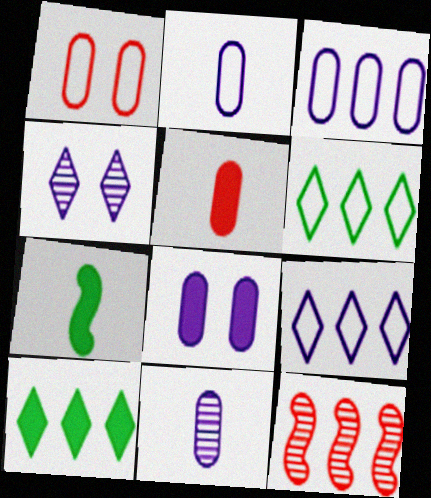[[3, 8, 11], 
[3, 10, 12]]